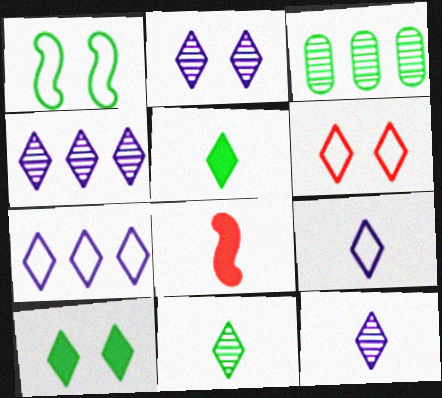[[1, 3, 5], 
[2, 4, 12], 
[2, 6, 10], 
[4, 5, 6]]